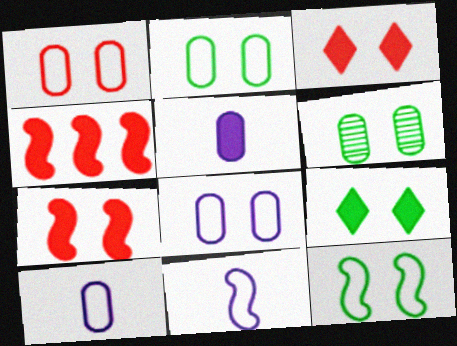[[1, 2, 8], 
[4, 5, 9], 
[6, 9, 12]]